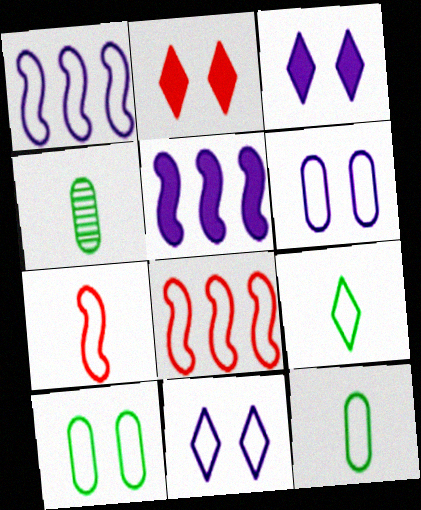[[1, 2, 4], 
[3, 4, 8], 
[6, 8, 9], 
[8, 11, 12]]